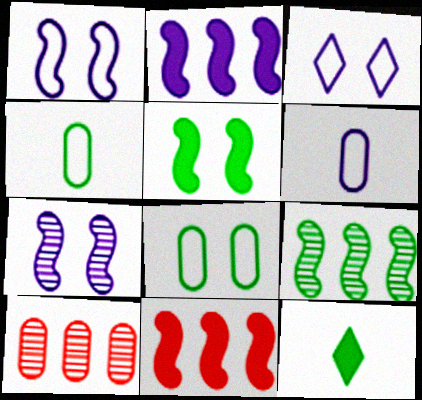[[1, 10, 12], 
[8, 9, 12]]